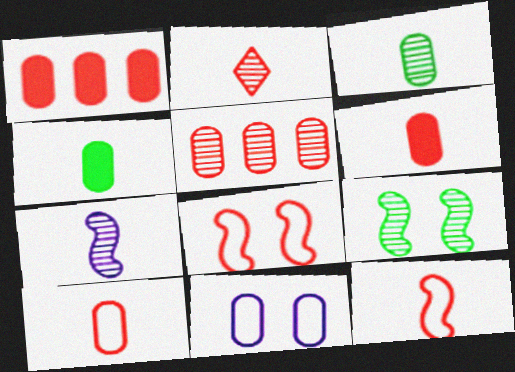[[1, 2, 8], 
[1, 3, 11], 
[2, 3, 7], 
[2, 6, 12], 
[4, 5, 11]]